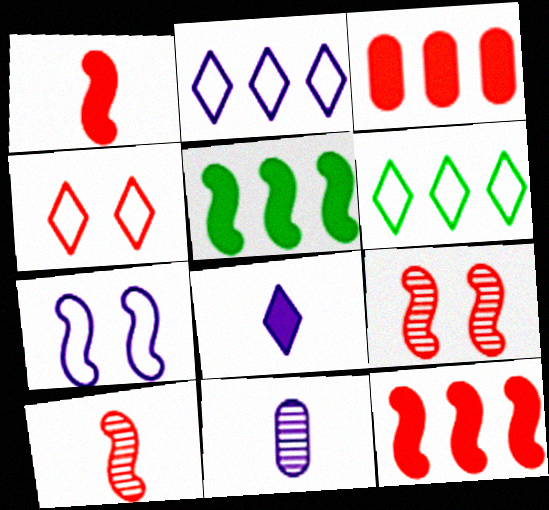[[3, 4, 10], 
[4, 5, 11], 
[5, 7, 10]]